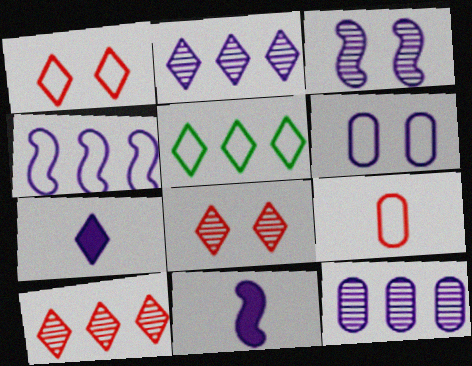[[2, 6, 11], 
[3, 4, 11], 
[5, 7, 8]]